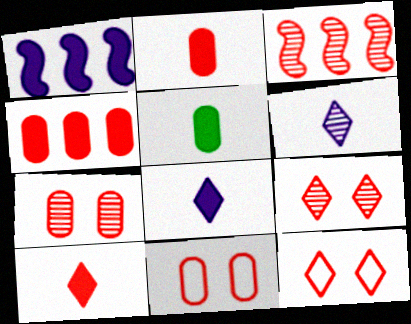[[2, 3, 12], 
[3, 10, 11]]